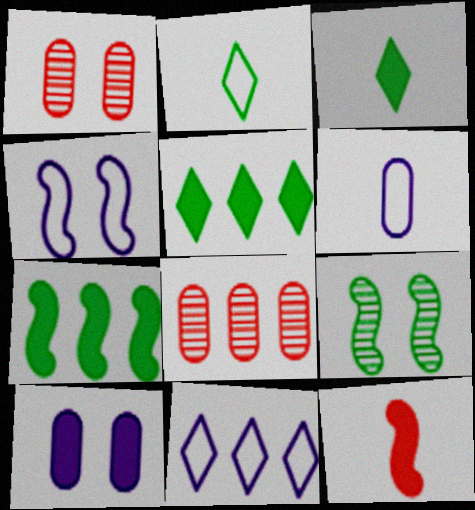[[3, 4, 8], 
[4, 6, 11], 
[5, 10, 12], 
[7, 8, 11]]